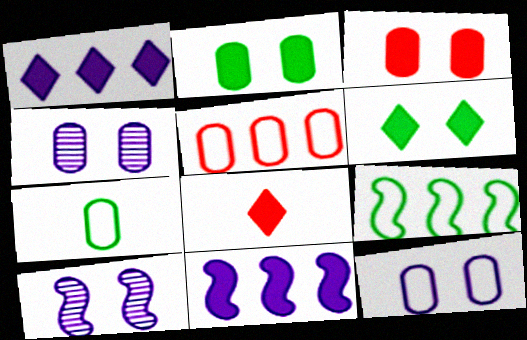[[1, 6, 8], 
[2, 8, 11], 
[4, 8, 9], 
[5, 7, 12]]